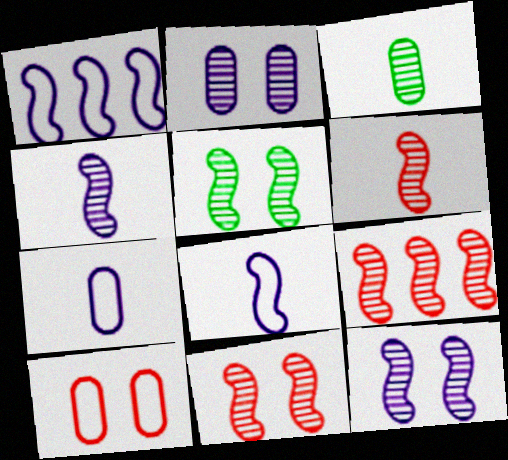[[4, 5, 9], 
[5, 11, 12], 
[6, 9, 11]]